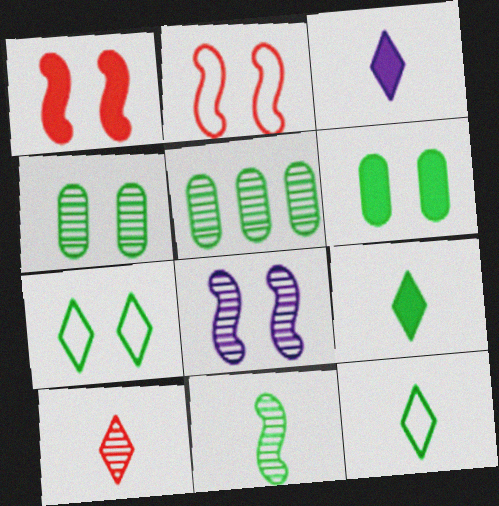[[2, 3, 5], 
[3, 10, 12], 
[5, 8, 10]]